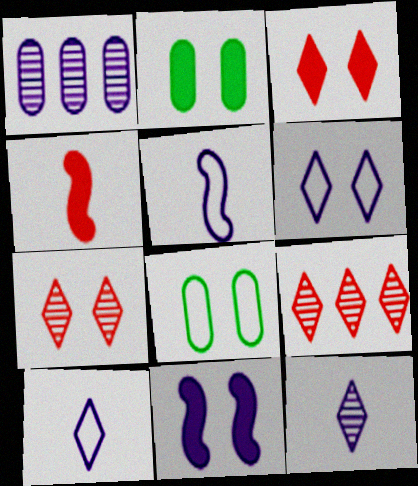[[1, 10, 11], 
[2, 3, 11], 
[2, 5, 9], 
[7, 8, 11]]